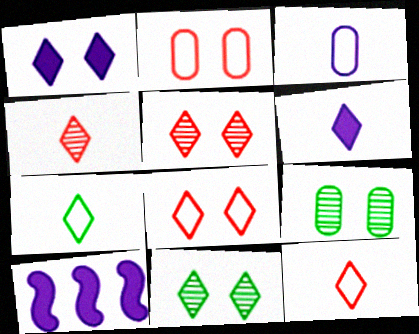[[1, 8, 11], 
[4, 6, 7], 
[9, 10, 12]]